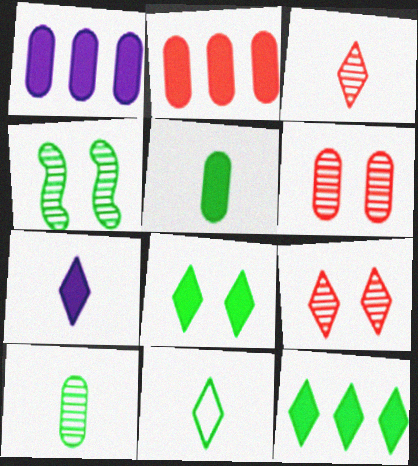[[3, 7, 11]]